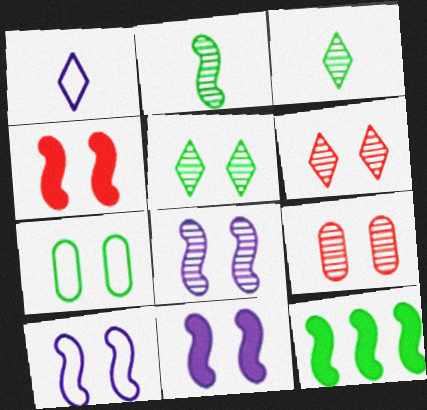[[1, 9, 12], 
[3, 7, 12], 
[5, 8, 9], 
[6, 7, 11], 
[8, 10, 11]]